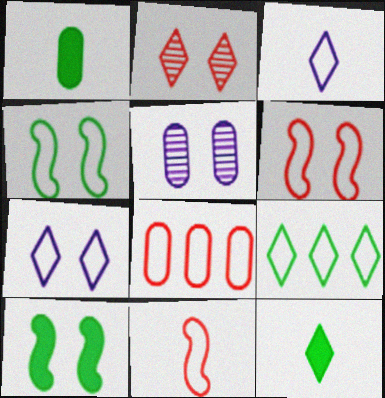[[1, 5, 8], 
[3, 4, 8]]